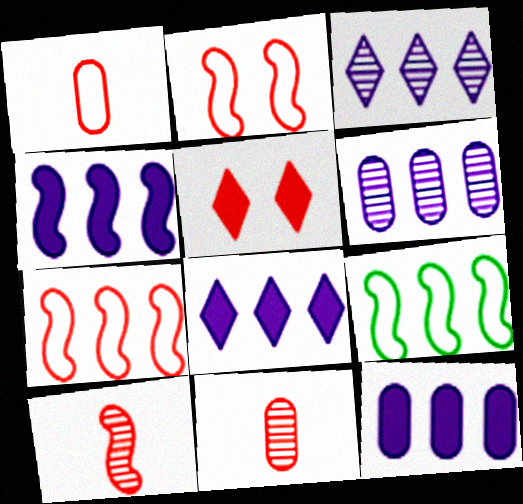[[4, 8, 12], 
[5, 7, 11]]